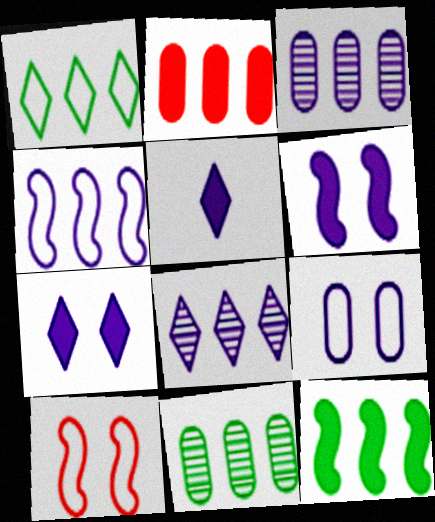[[1, 11, 12], 
[5, 10, 11]]